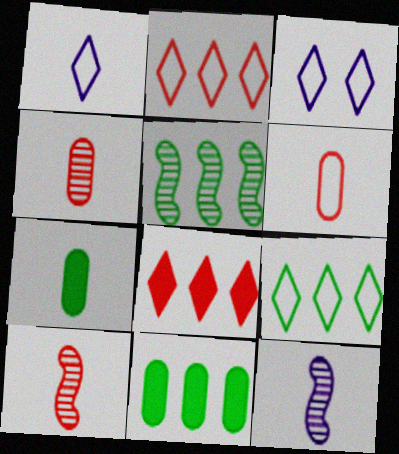[[1, 7, 10], 
[3, 10, 11], 
[5, 9, 11]]